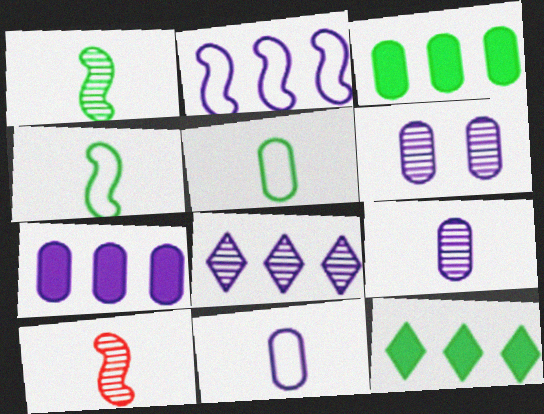[[2, 7, 8], 
[6, 7, 11]]